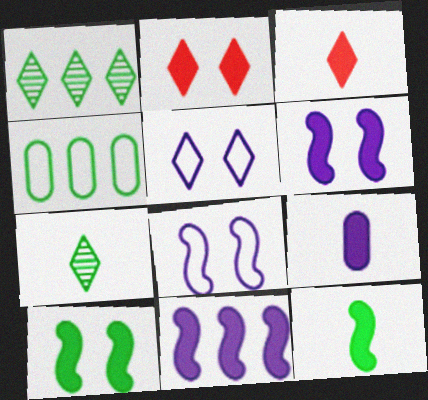[[1, 3, 5], 
[3, 9, 12], 
[4, 7, 10]]